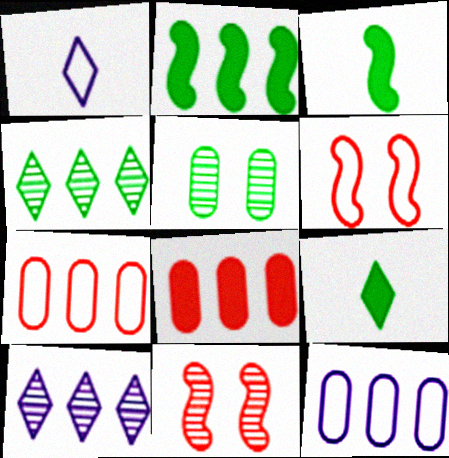[[2, 7, 10], 
[9, 11, 12]]